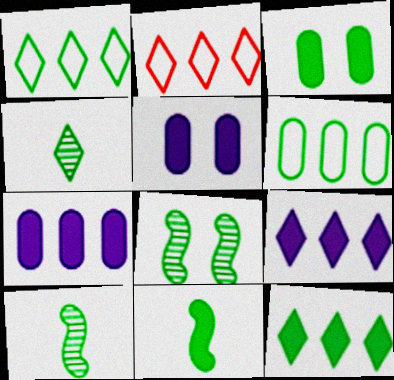[[1, 3, 10], 
[2, 5, 10], 
[3, 11, 12]]